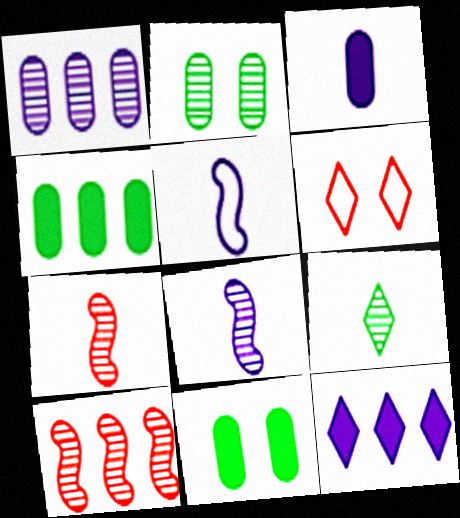[[4, 6, 8], 
[6, 9, 12]]